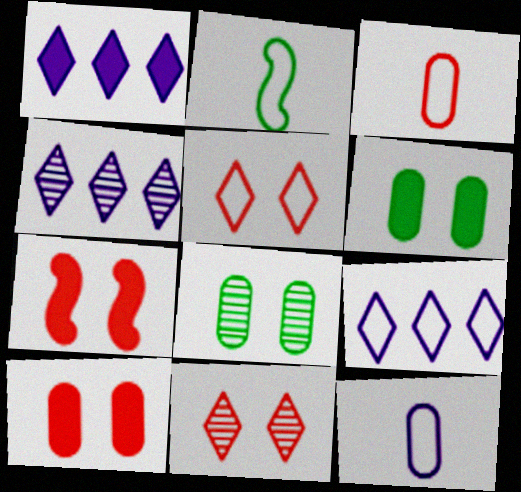[[1, 4, 9], 
[2, 4, 10]]